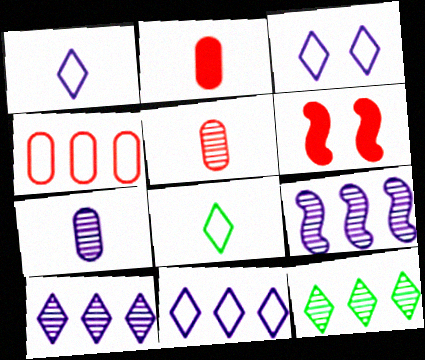[[1, 3, 11]]